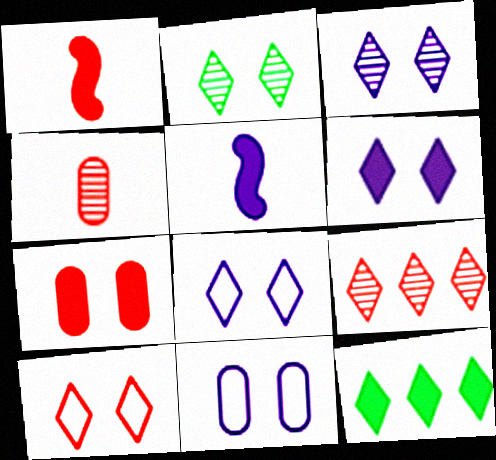[[2, 6, 10], 
[3, 6, 8], 
[5, 7, 12]]